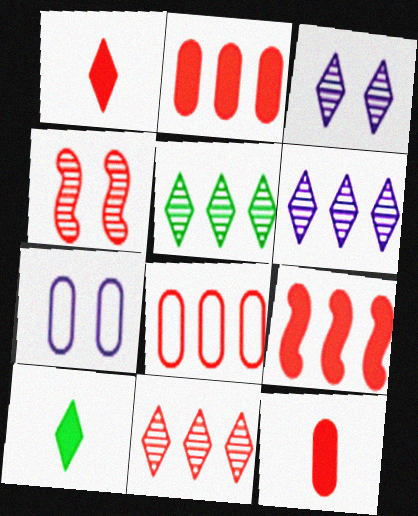[[1, 4, 8], 
[5, 6, 11], 
[8, 9, 11]]